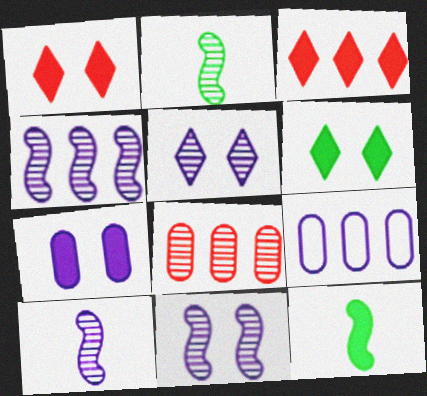[[1, 2, 9], 
[2, 5, 8], 
[3, 7, 12], 
[4, 10, 11]]